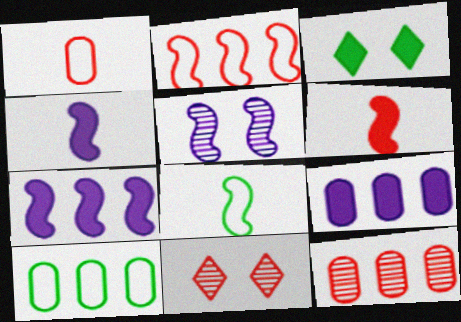[[3, 6, 9], 
[4, 10, 11], 
[8, 9, 11], 
[9, 10, 12]]